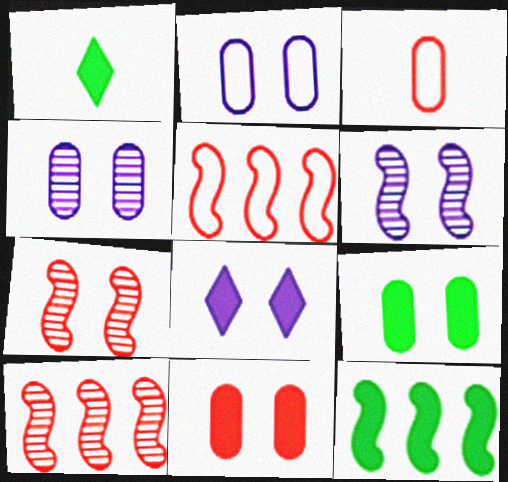[[1, 2, 10], 
[1, 4, 5], 
[1, 9, 12], 
[2, 6, 8]]